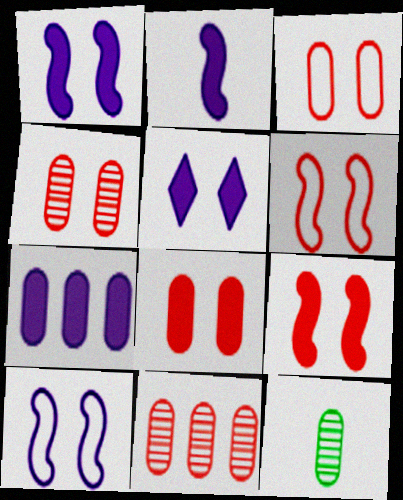[[2, 5, 7], 
[3, 4, 8], 
[3, 7, 12]]